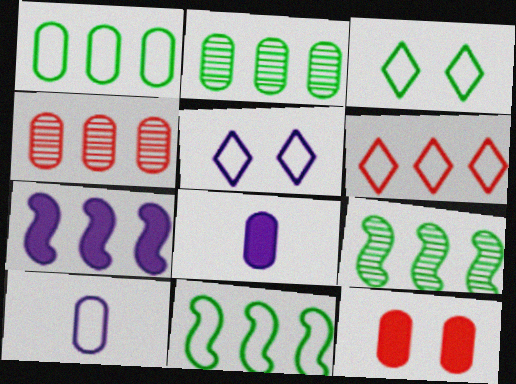[[2, 6, 7], 
[2, 10, 12]]